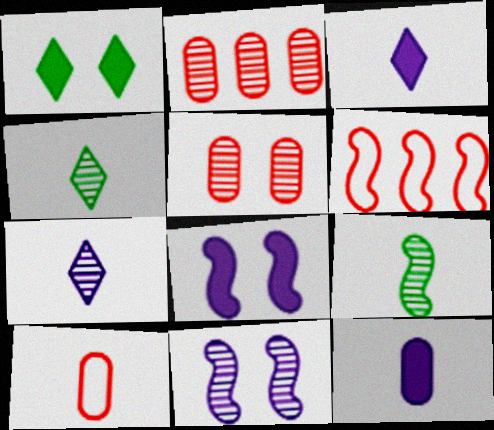[[2, 4, 11], 
[3, 9, 10], 
[6, 8, 9]]